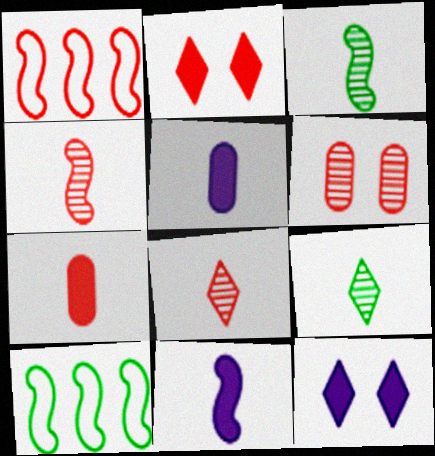[]